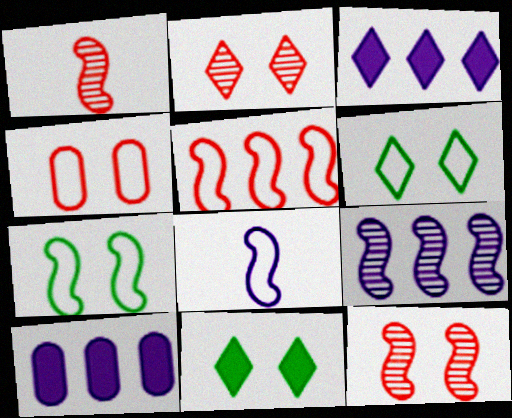[[1, 6, 10], 
[5, 7, 8]]